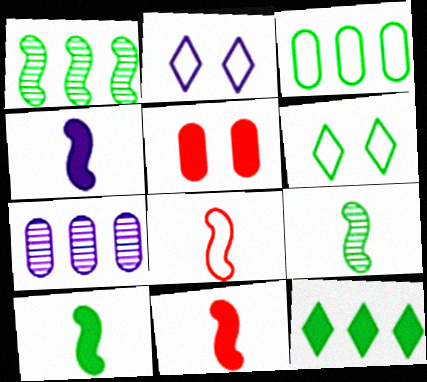[[1, 3, 12], 
[2, 3, 8], 
[2, 4, 7], 
[4, 5, 12], 
[4, 8, 9], 
[4, 10, 11], 
[6, 7, 11]]